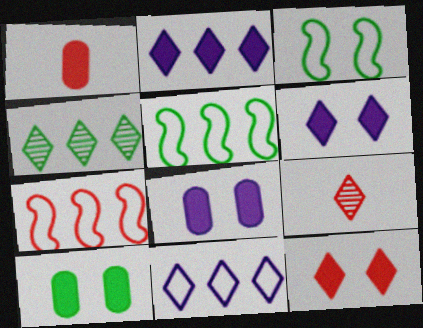[[5, 8, 9]]